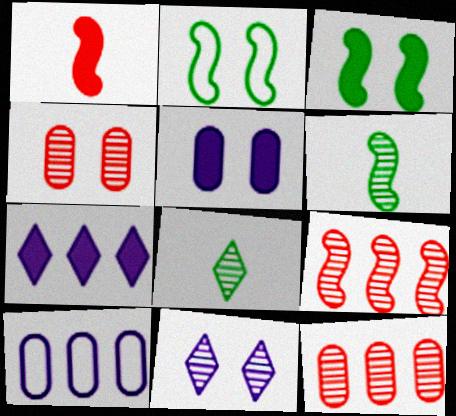[[6, 11, 12]]